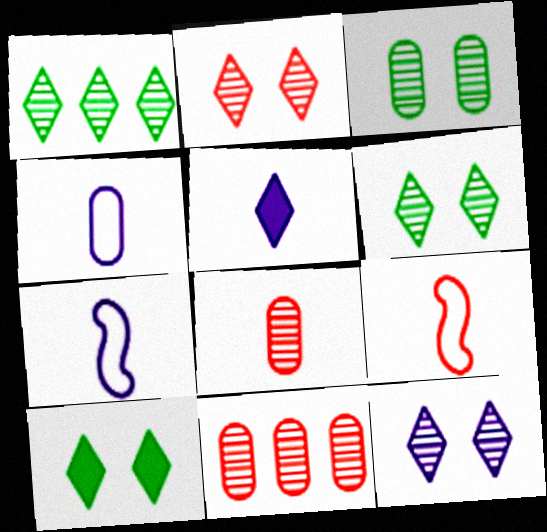[[2, 6, 12], 
[7, 10, 11]]